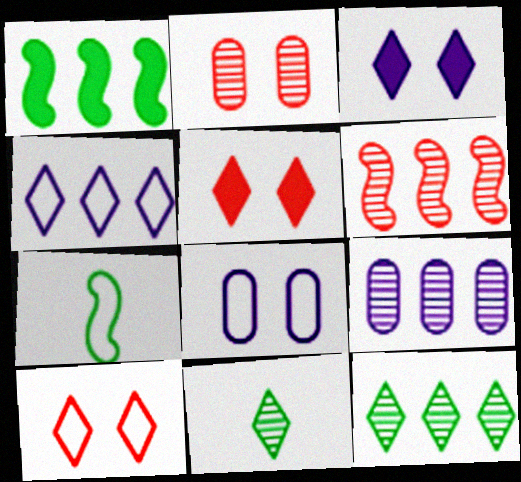[[4, 5, 11], 
[5, 7, 9], 
[6, 9, 12]]